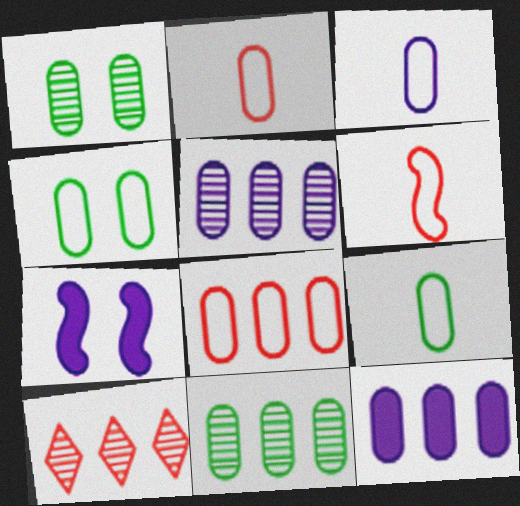[[1, 2, 12], 
[2, 3, 9], 
[3, 4, 8], 
[7, 9, 10], 
[8, 11, 12]]